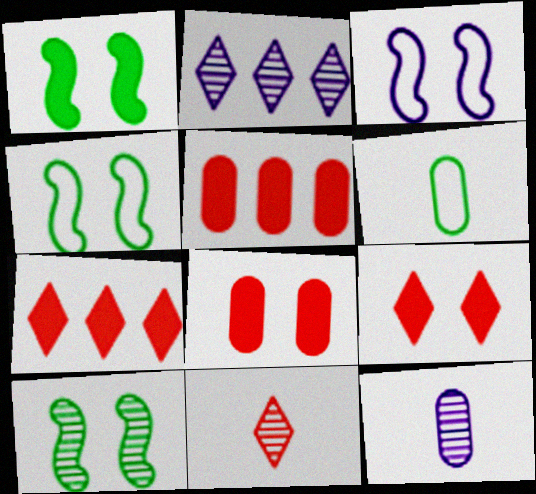[[1, 4, 10], 
[4, 7, 12]]